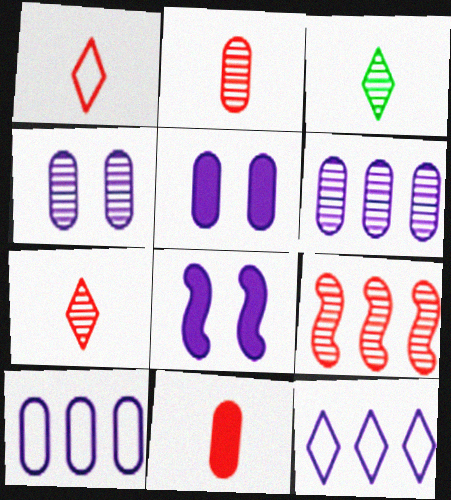[[3, 4, 9]]